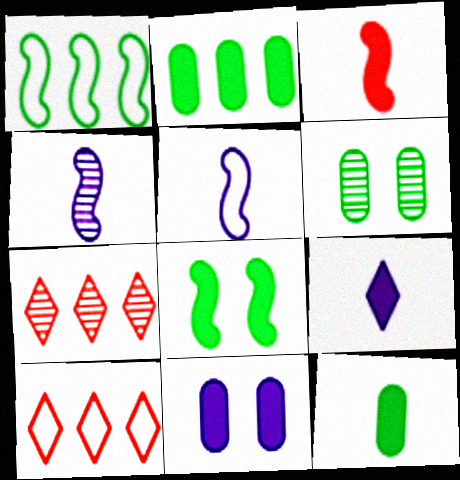[[3, 9, 12], 
[4, 6, 7]]